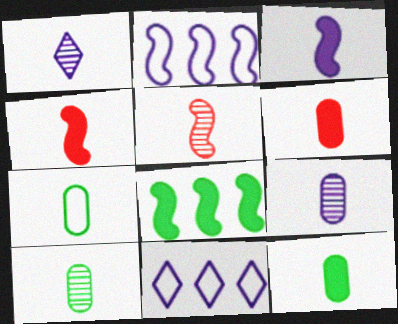[[1, 4, 7], 
[1, 5, 10], 
[6, 7, 9], 
[7, 10, 12]]